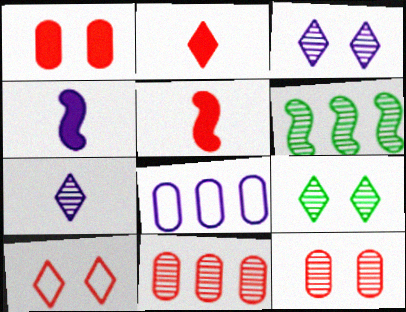[[3, 4, 8], 
[5, 8, 9], 
[5, 10, 11], 
[6, 7, 12]]